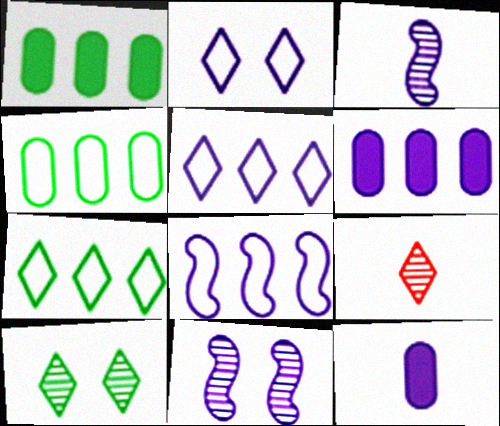[[2, 3, 6], 
[5, 11, 12]]